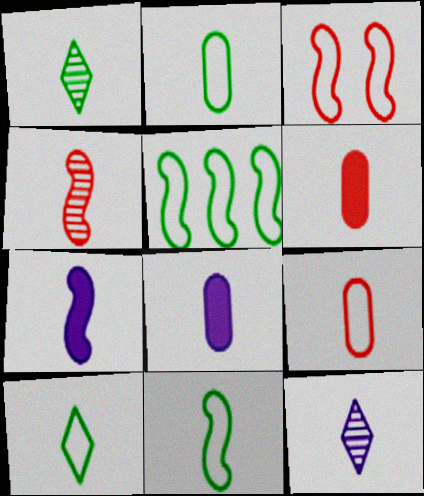[[1, 7, 9], 
[2, 10, 11], 
[4, 7, 11], 
[4, 8, 10], 
[6, 11, 12]]